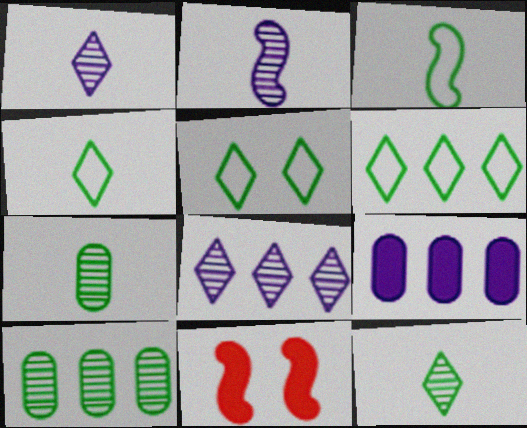[[4, 5, 6]]